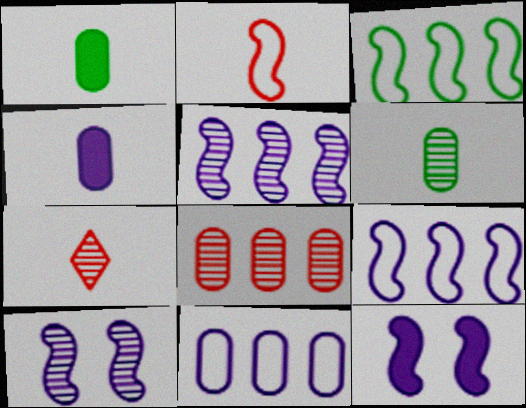[]